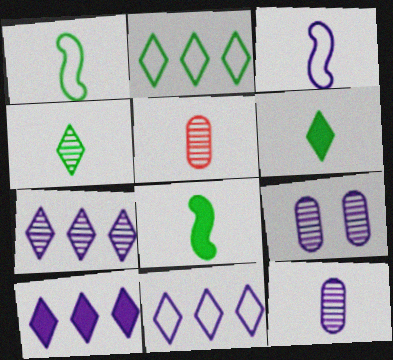[[3, 5, 6], 
[3, 9, 10], 
[7, 10, 11]]